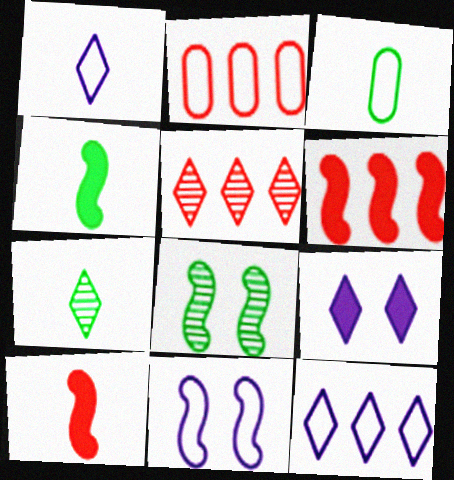[[2, 5, 6], 
[3, 4, 7]]